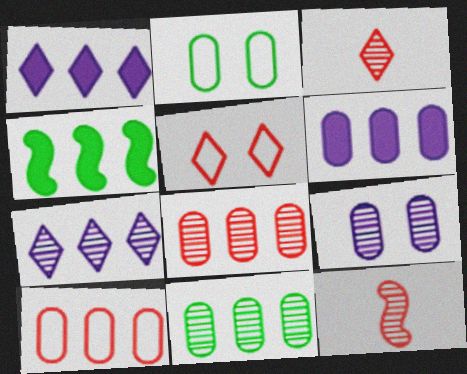[[1, 2, 12], 
[4, 7, 10], 
[6, 10, 11]]